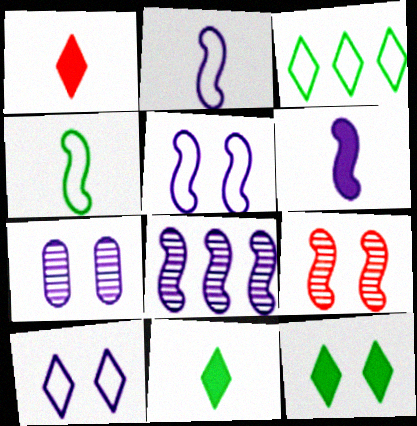[[5, 6, 8]]